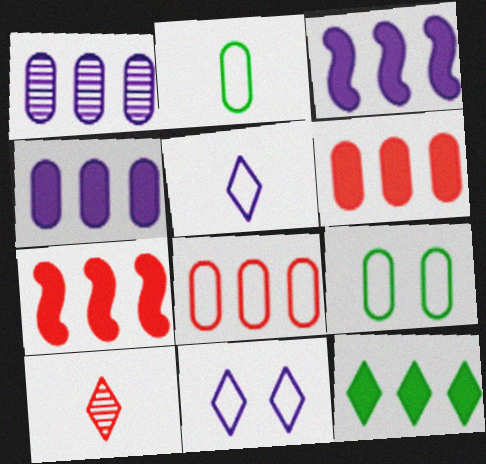[[3, 6, 12], 
[3, 9, 10], 
[4, 7, 12], 
[10, 11, 12]]